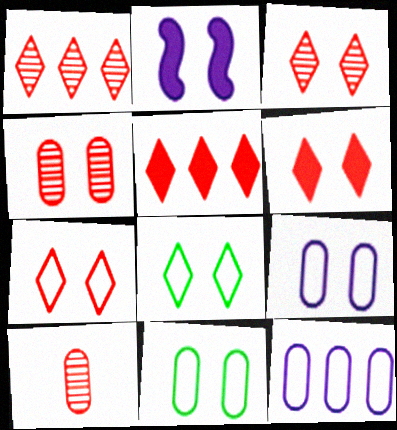[[2, 3, 11], 
[2, 4, 8], 
[3, 6, 7]]